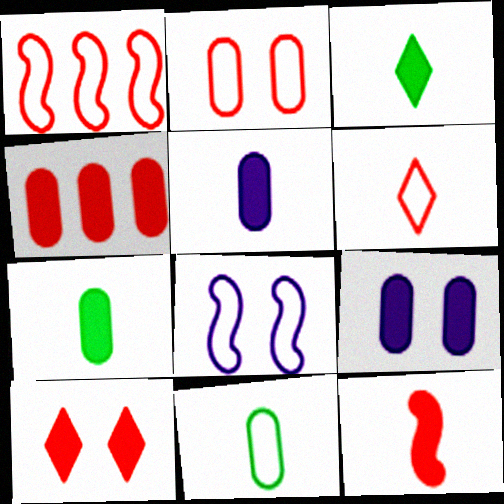[[1, 2, 6], 
[3, 5, 12], 
[4, 7, 9], 
[4, 10, 12]]